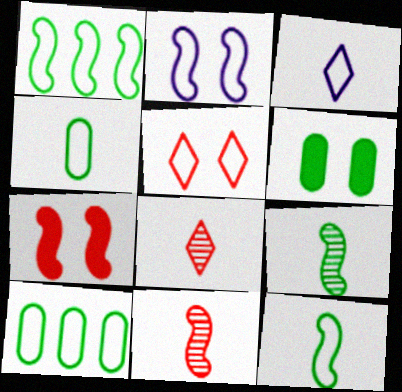[]